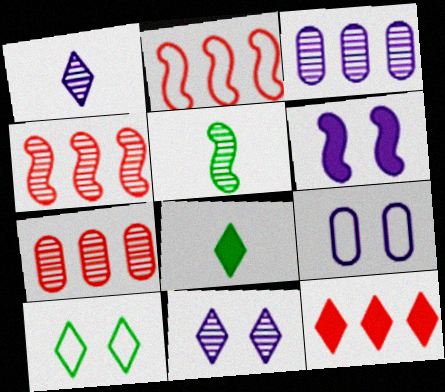[[1, 10, 12], 
[2, 5, 6], 
[2, 7, 12], 
[4, 8, 9], 
[5, 7, 11], 
[5, 9, 12], 
[6, 9, 11]]